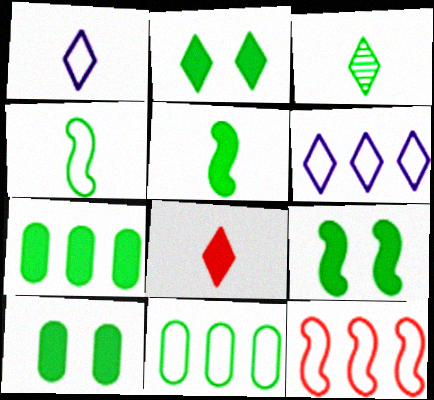[[1, 3, 8], 
[2, 5, 7], 
[2, 9, 10], 
[3, 9, 11], 
[6, 11, 12]]